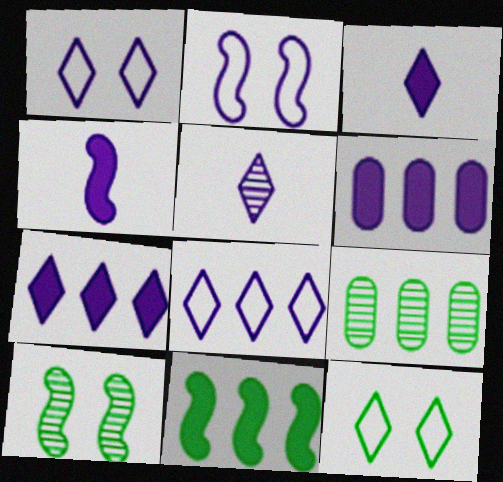[[1, 5, 7], 
[2, 5, 6]]